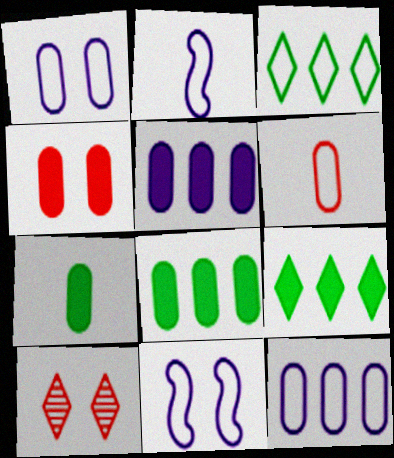[[2, 8, 10], 
[3, 6, 11], 
[4, 5, 7]]